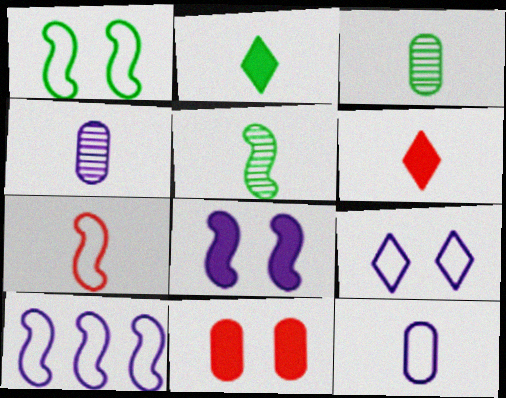[[1, 7, 10], 
[2, 4, 7], 
[5, 6, 12], 
[9, 10, 12]]